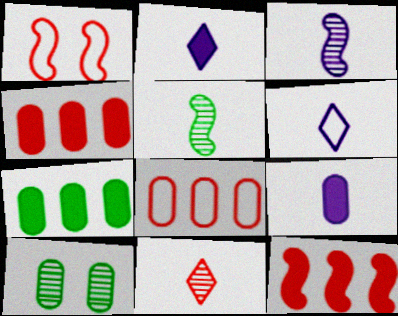[[1, 4, 11], 
[3, 6, 9], 
[6, 10, 12], 
[8, 9, 10]]